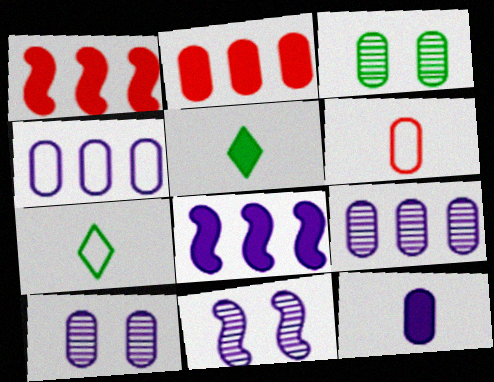[[1, 7, 10], 
[2, 7, 11], 
[4, 10, 12]]